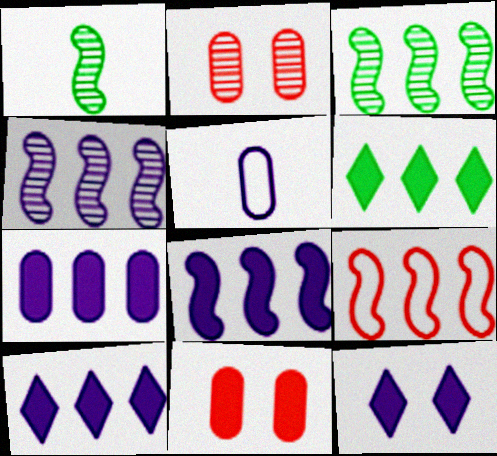[[3, 8, 9], 
[4, 5, 12], 
[7, 8, 10]]